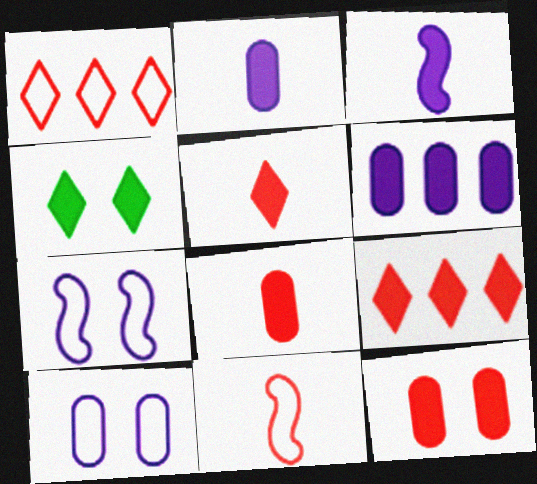[]